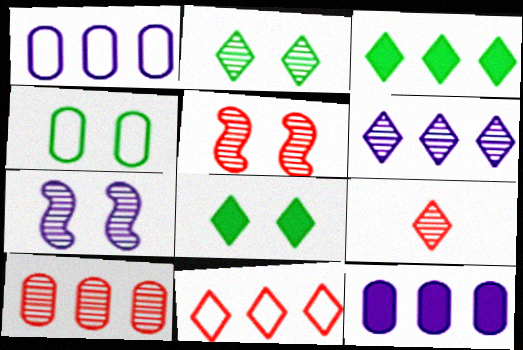[[2, 6, 9], 
[3, 6, 11], 
[5, 9, 10]]